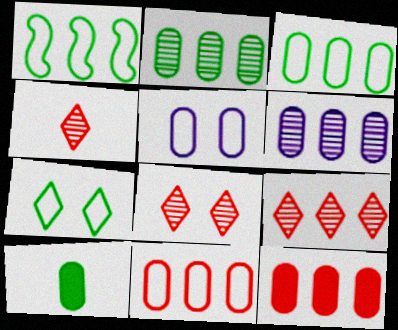[[3, 6, 12], 
[4, 8, 9]]